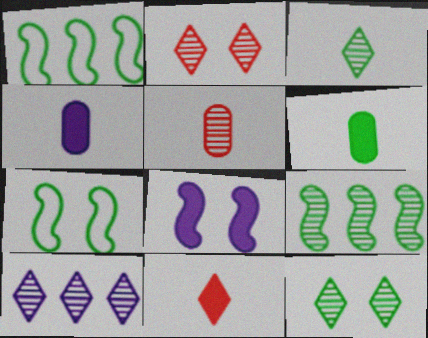[[1, 2, 4], 
[1, 6, 12], 
[2, 3, 10]]